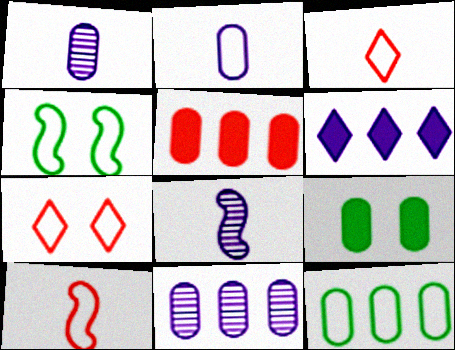[[5, 11, 12]]